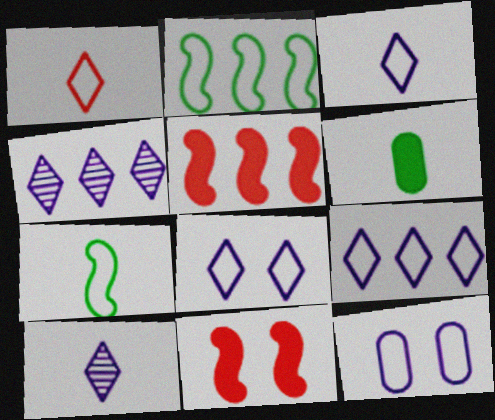[[1, 2, 12], 
[3, 8, 9]]